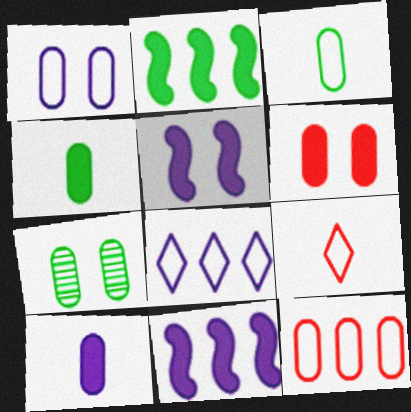[[1, 3, 12], 
[1, 6, 7], 
[7, 9, 11], 
[7, 10, 12]]